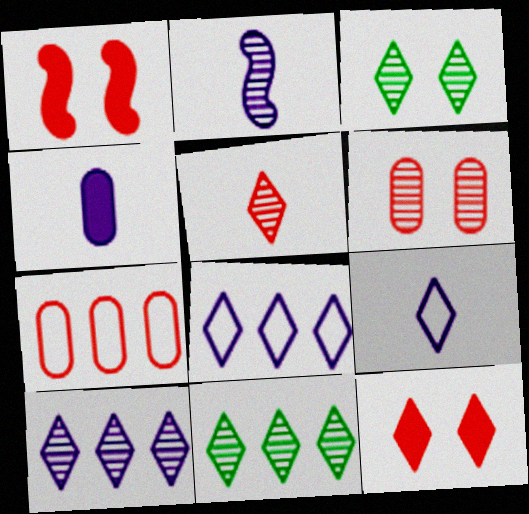[[1, 5, 7], 
[2, 4, 9], 
[2, 6, 11], 
[3, 5, 10], 
[9, 11, 12]]